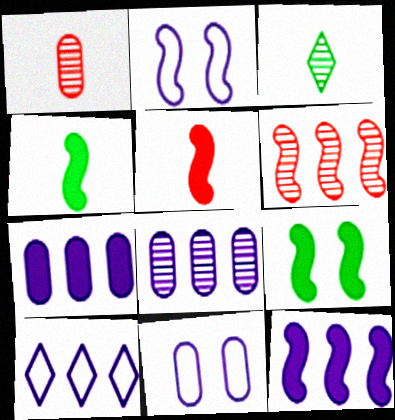[[1, 9, 10], 
[2, 4, 6], 
[5, 9, 12], 
[8, 10, 12]]